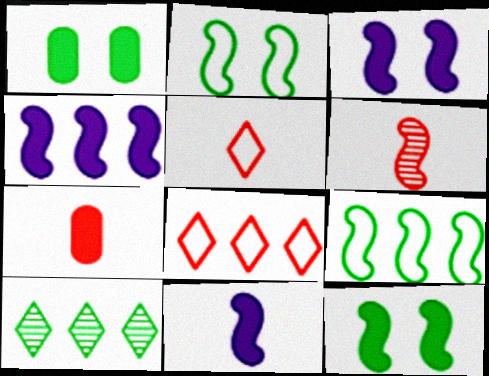[[2, 4, 6], 
[3, 4, 11], 
[3, 6, 9], 
[5, 6, 7]]